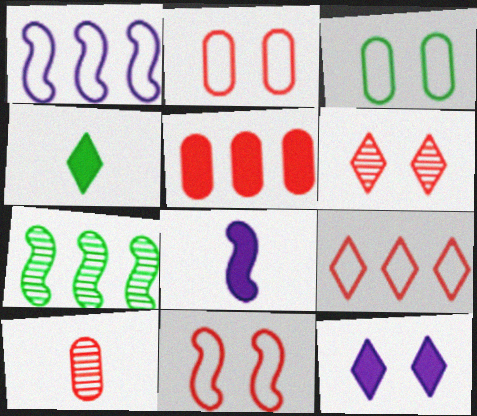[[2, 5, 10], 
[3, 4, 7], 
[7, 8, 11]]